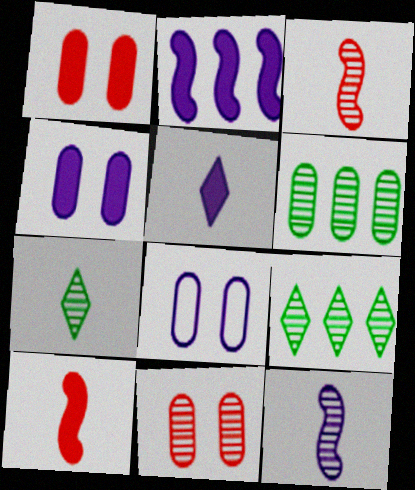[[2, 4, 5], 
[8, 9, 10], 
[9, 11, 12]]